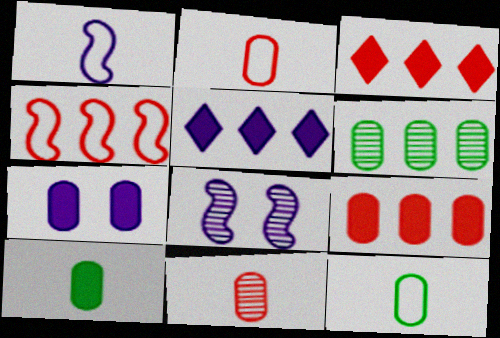[[2, 6, 7], 
[3, 8, 12], 
[4, 5, 6], 
[7, 9, 10]]